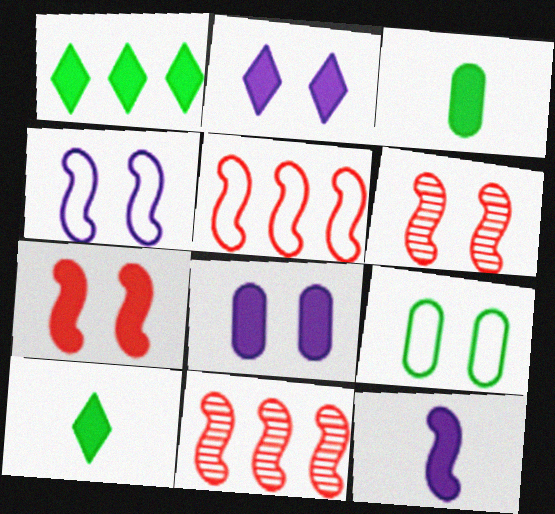[[2, 6, 9]]